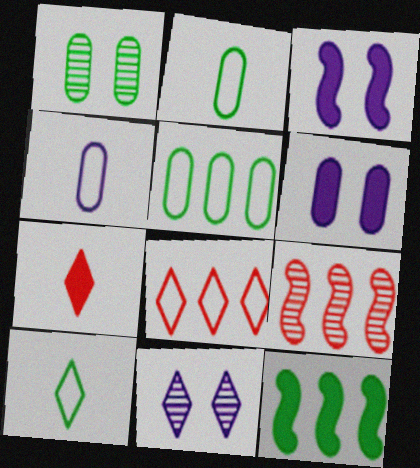[[1, 10, 12], 
[6, 7, 12], 
[6, 9, 10]]